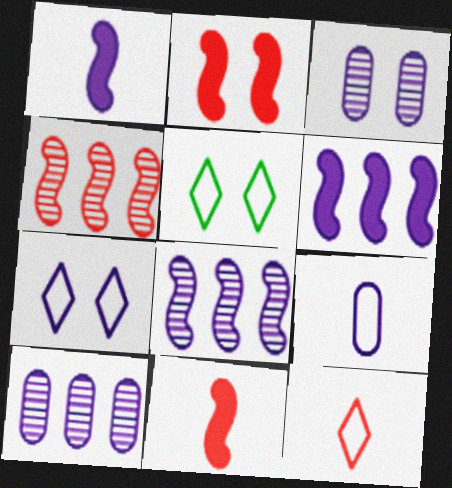[[1, 7, 10], 
[2, 3, 5], 
[5, 10, 11]]